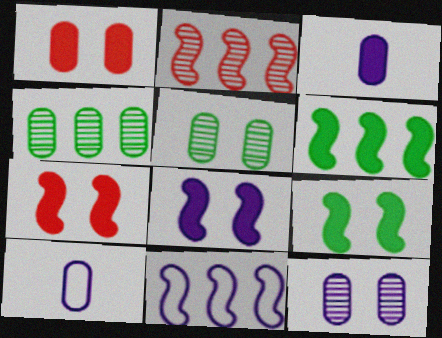[[1, 4, 10], 
[2, 6, 11], 
[7, 8, 9]]